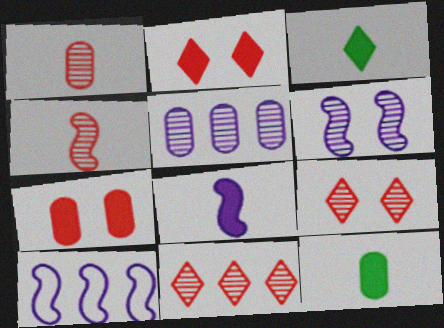[[6, 8, 10], 
[9, 10, 12]]